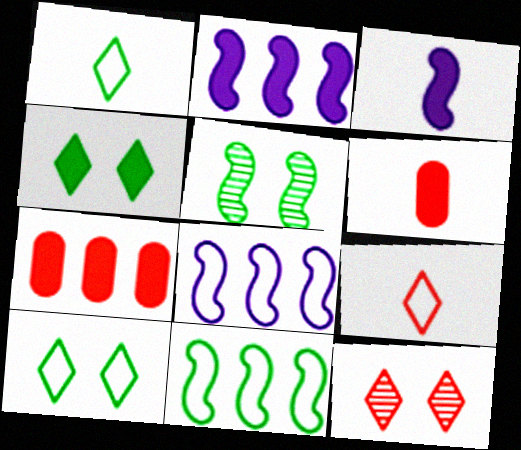[[2, 4, 6], 
[3, 4, 7]]